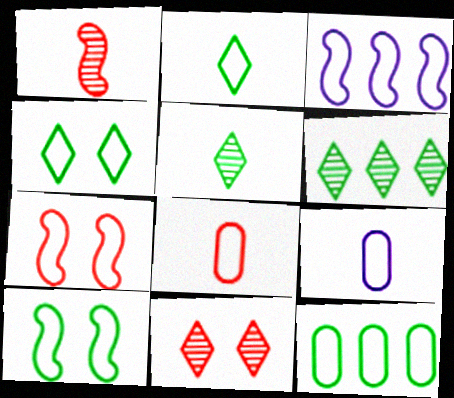[[2, 10, 12], 
[3, 4, 8]]